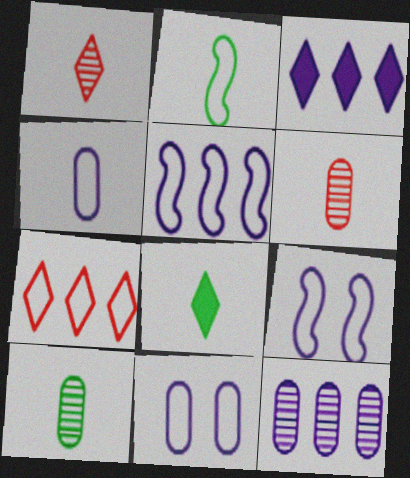[[2, 7, 11], 
[2, 8, 10], 
[3, 5, 12]]